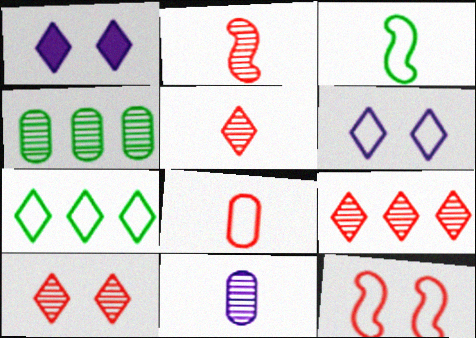[[1, 5, 7], 
[5, 9, 10]]